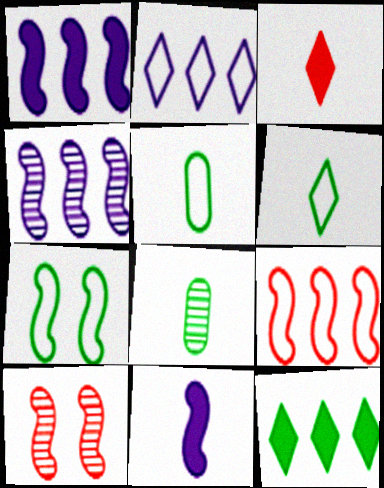[[7, 8, 12]]